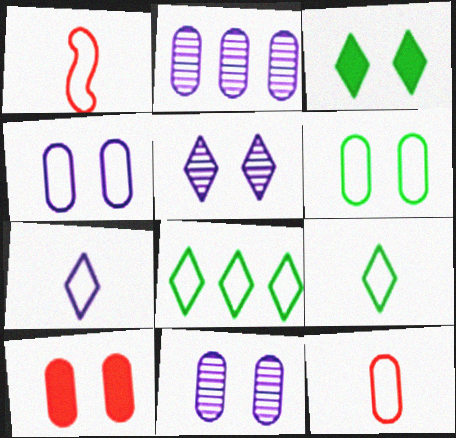[[1, 2, 3], 
[1, 4, 8], 
[6, 10, 11]]